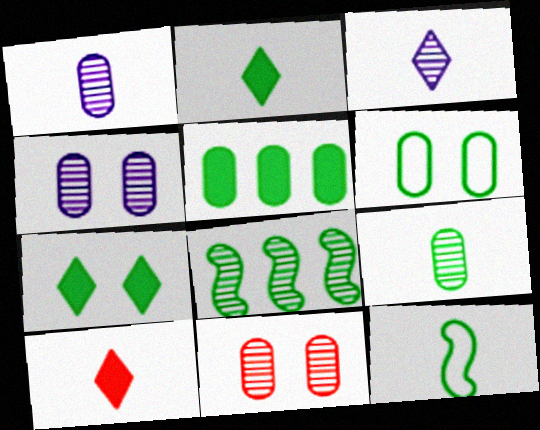[[1, 10, 12], 
[2, 6, 8], 
[2, 9, 12], 
[3, 8, 11], 
[5, 6, 9]]